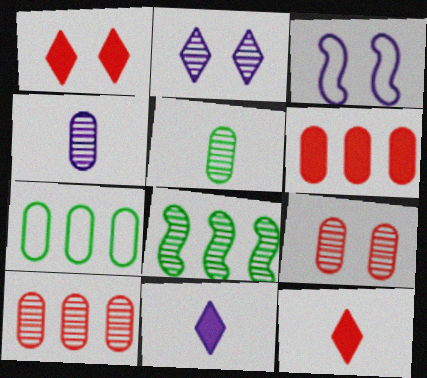[]